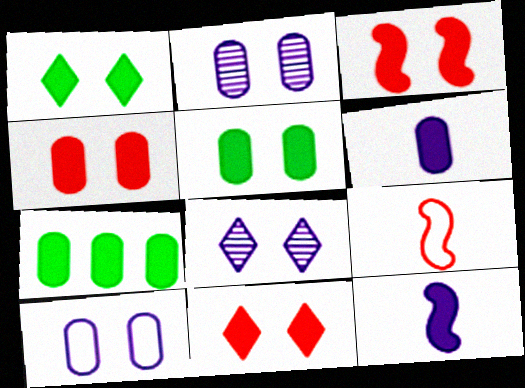[[3, 4, 11], 
[4, 6, 7], 
[7, 8, 9], 
[7, 11, 12]]